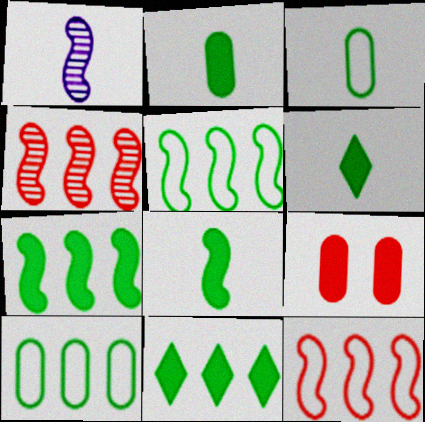[[2, 6, 8]]